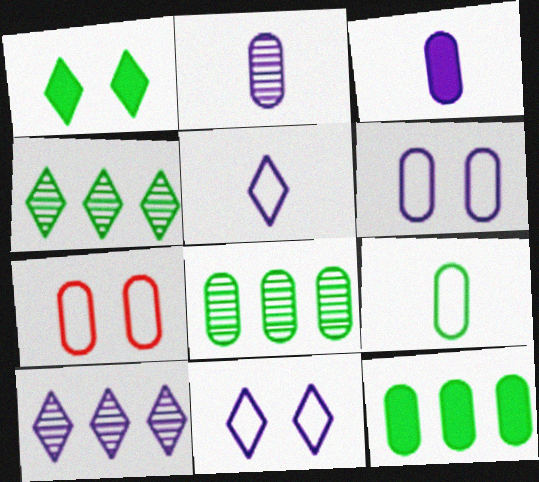[[2, 7, 12], 
[3, 7, 8]]